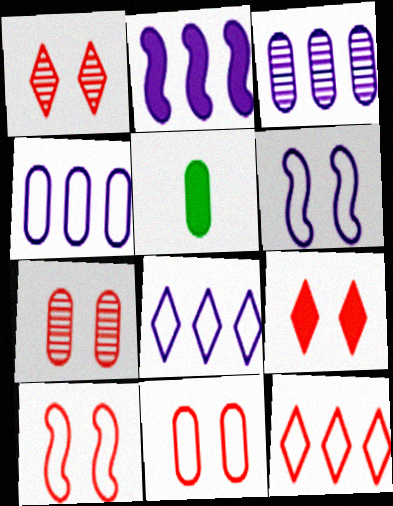[[2, 3, 8], 
[2, 5, 9], 
[3, 5, 11], 
[4, 5, 7], 
[7, 9, 10]]